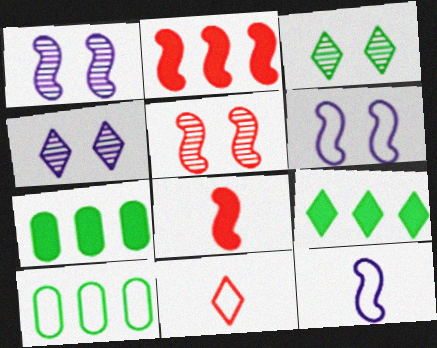[[1, 7, 11], 
[4, 8, 10], 
[4, 9, 11], 
[6, 10, 11]]